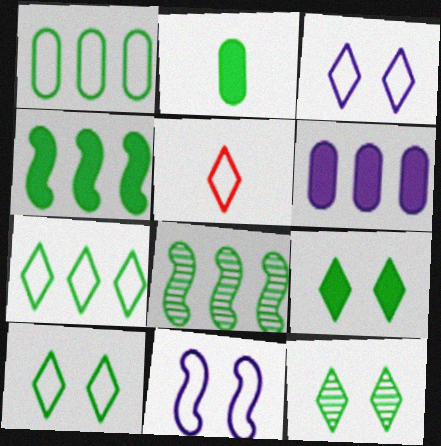[[1, 5, 11], 
[2, 4, 9], 
[2, 8, 10], 
[3, 5, 7], 
[9, 10, 12]]